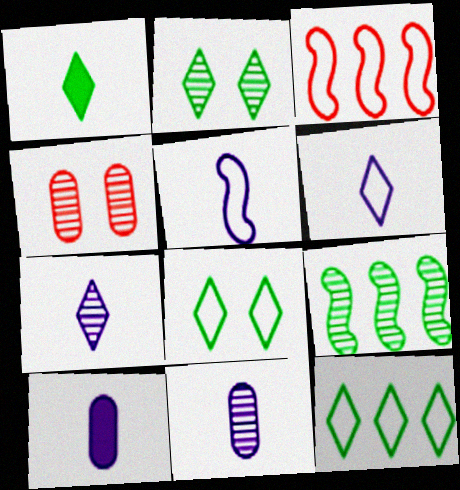[[1, 2, 12], 
[2, 3, 10], 
[4, 7, 9], 
[5, 7, 10]]